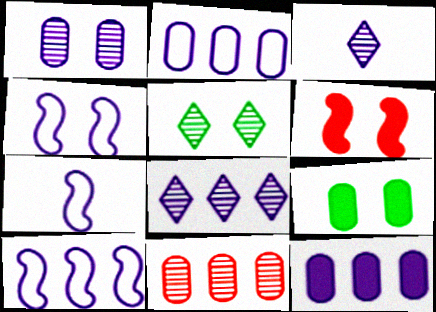[[3, 4, 12], 
[4, 7, 10], 
[8, 10, 12]]